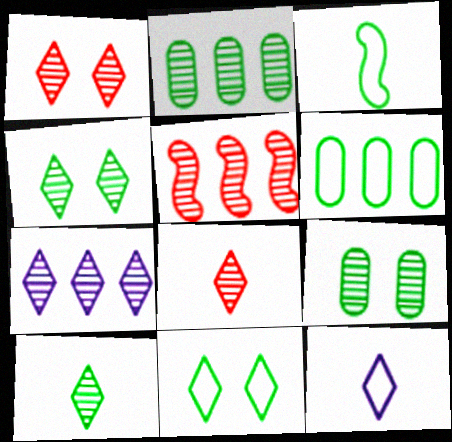[[1, 7, 10], 
[2, 5, 7], 
[3, 6, 11], 
[4, 7, 8]]